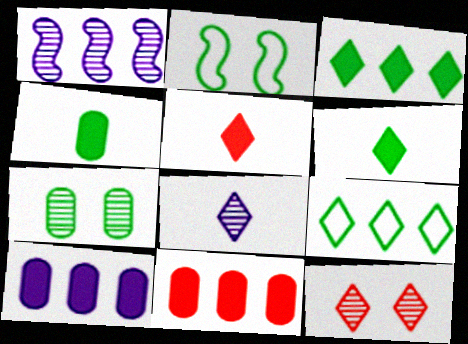[[1, 9, 11], 
[2, 8, 11]]